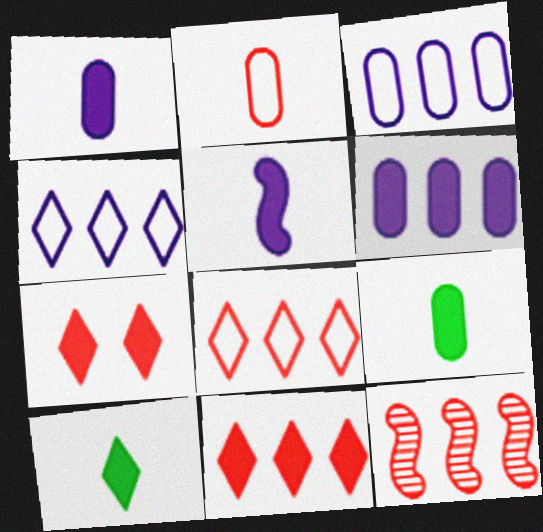[[2, 7, 12]]